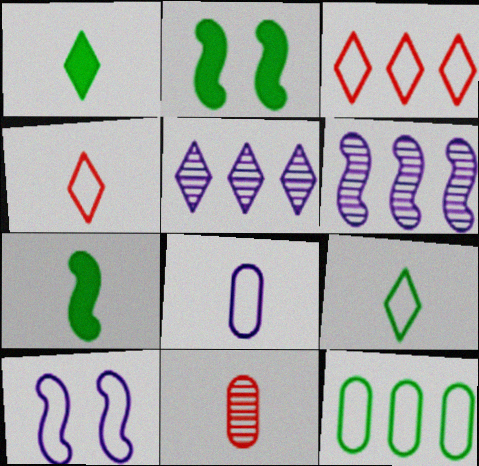[[4, 10, 12]]